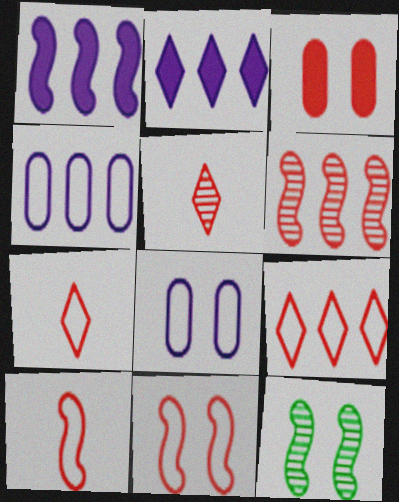[[1, 10, 12], 
[3, 6, 7]]